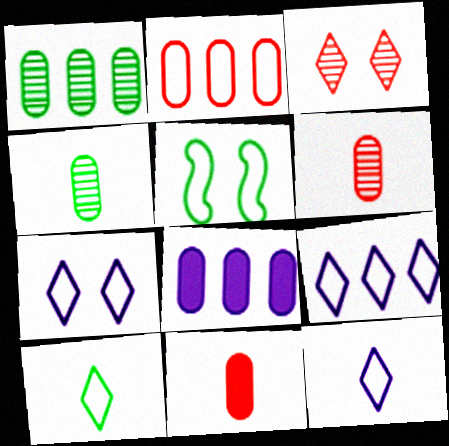[[1, 2, 8], 
[2, 5, 12], 
[7, 9, 12]]